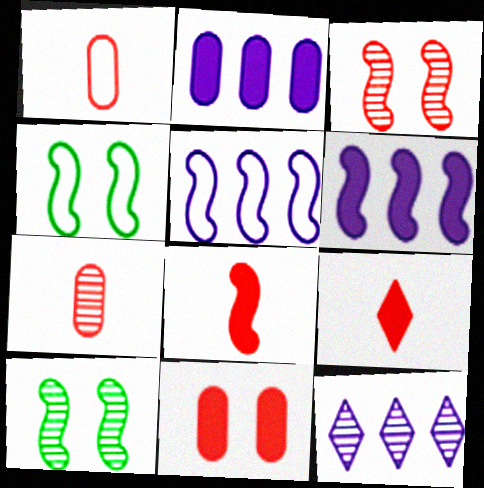[[2, 5, 12], 
[5, 8, 10], 
[7, 10, 12]]